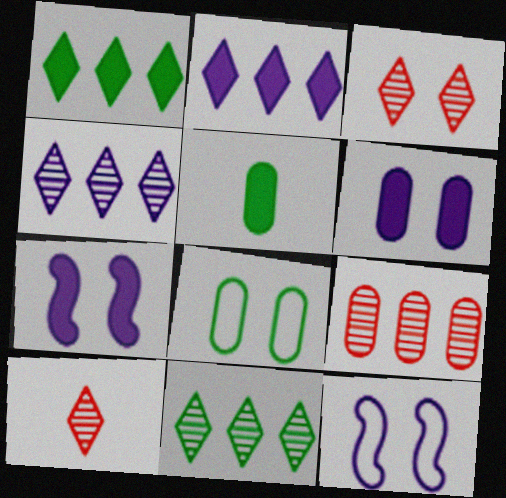[[3, 7, 8]]